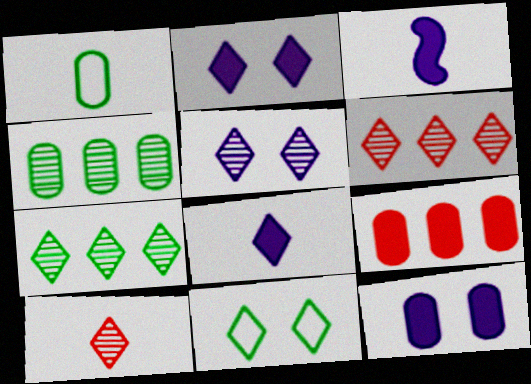[[1, 3, 10], 
[5, 7, 10], 
[6, 8, 11]]